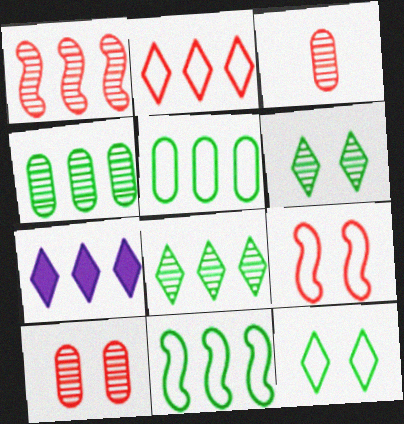[[1, 5, 7], 
[2, 7, 8]]